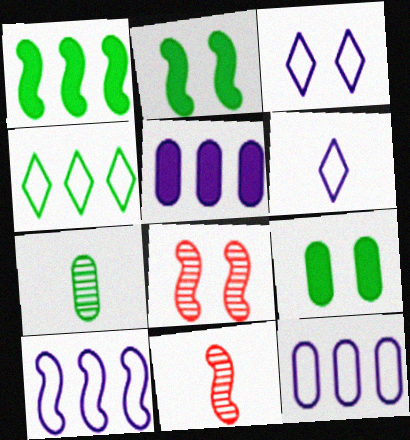[[2, 4, 7], 
[2, 10, 11], 
[3, 8, 9]]